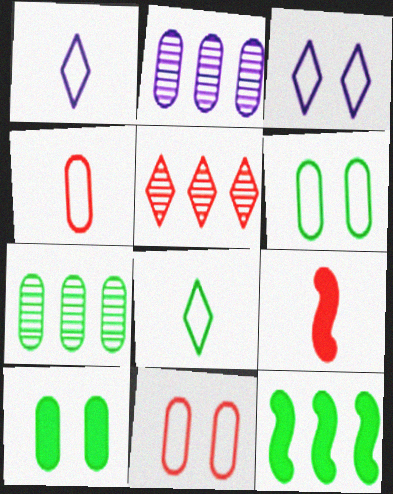[[2, 4, 10], 
[3, 7, 9], 
[5, 9, 11]]